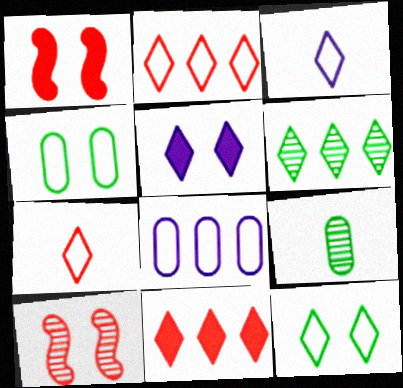[[2, 3, 12], 
[4, 5, 10], 
[5, 6, 7]]